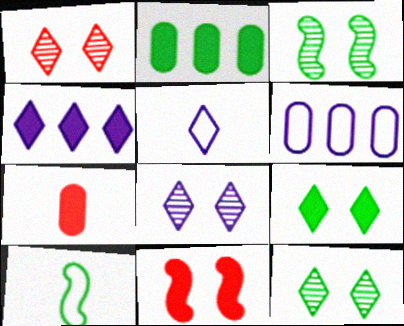[[1, 8, 12], 
[2, 10, 12], 
[4, 5, 8]]